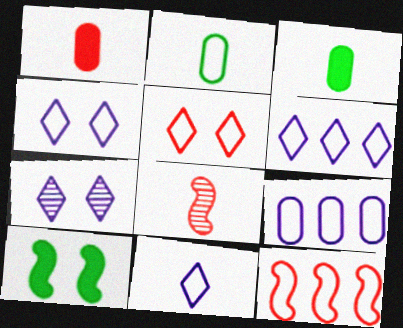[[2, 4, 12], 
[3, 7, 12], 
[3, 8, 11], 
[4, 6, 11]]